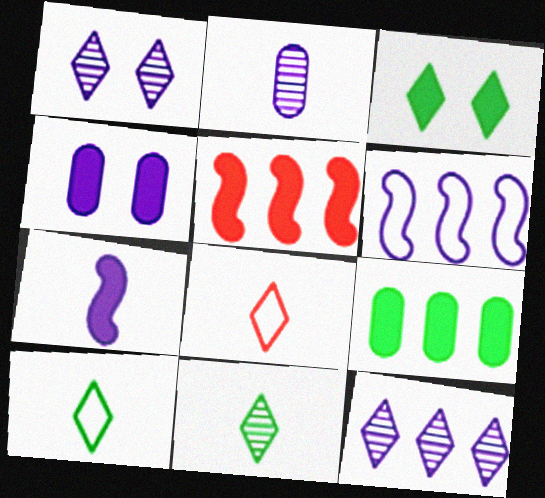[[3, 8, 12]]